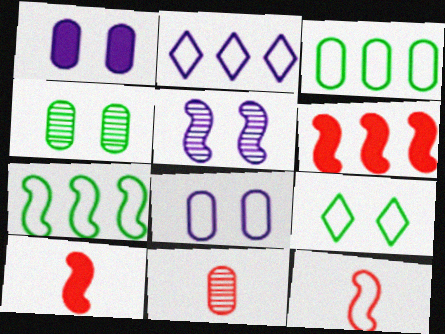[[1, 3, 11], 
[2, 4, 10], 
[5, 7, 10]]